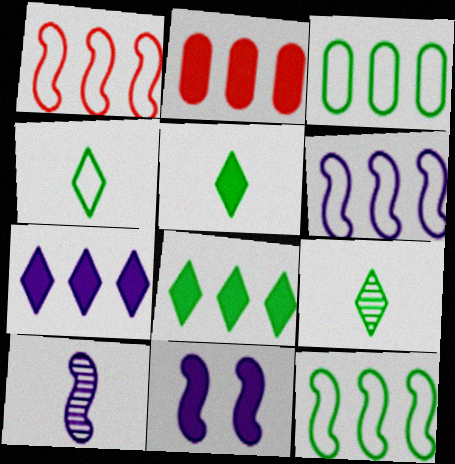[[1, 6, 12], 
[2, 5, 11], 
[4, 5, 9], 
[6, 10, 11]]